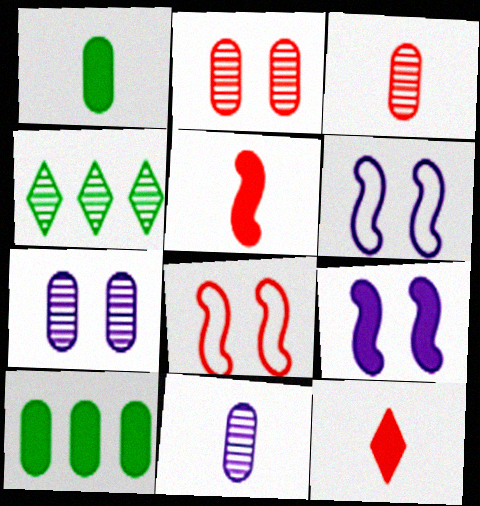[[9, 10, 12]]